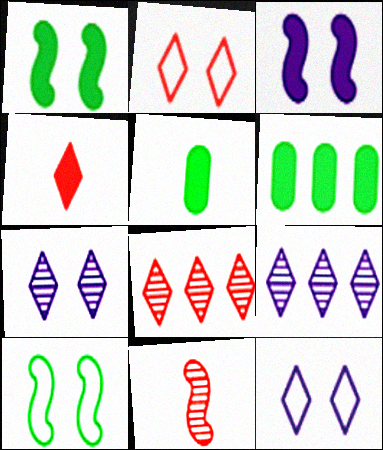[[2, 4, 8], 
[3, 4, 6], 
[6, 11, 12]]